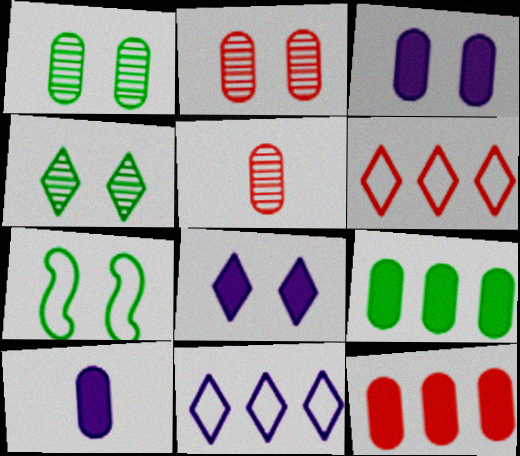[[2, 7, 8]]